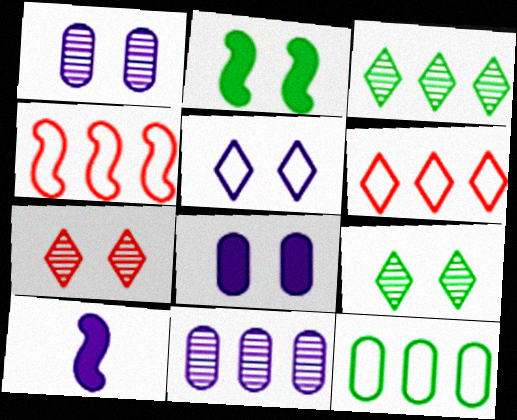[[5, 10, 11], 
[7, 10, 12]]